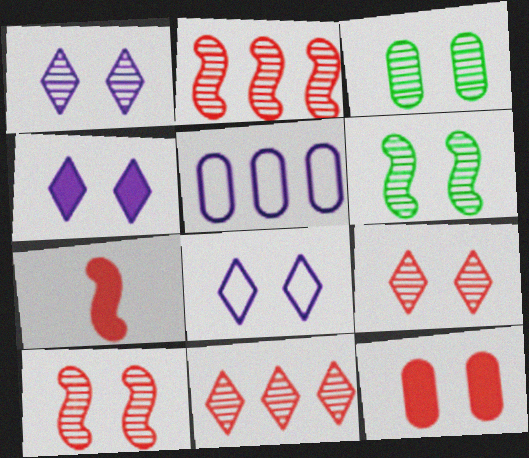[[1, 3, 10], 
[1, 4, 8], 
[6, 8, 12]]